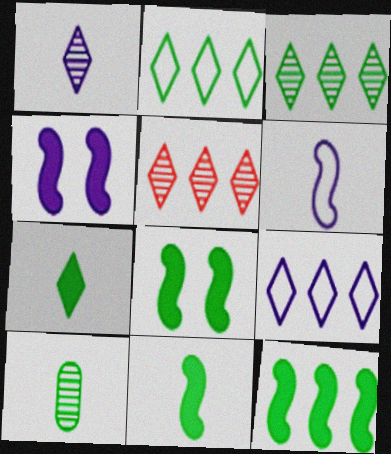[[2, 8, 10], 
[8, 11, 12]]